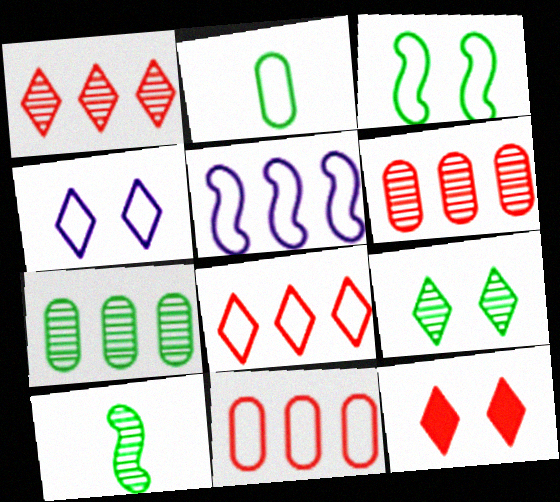[[4, 9, 12], 
[7, 9, 10]]